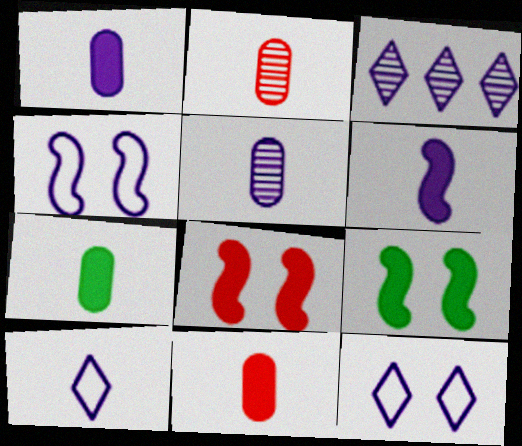[[1, 3, 4], 
[1, 7, 11], 
[5, 6, 10]]